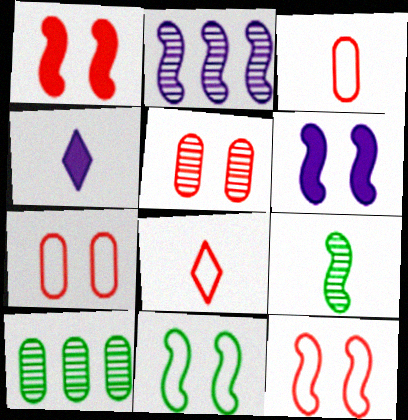[[3, 4, 9], 
[4, 10, 12], 
[6, 8, 10]]